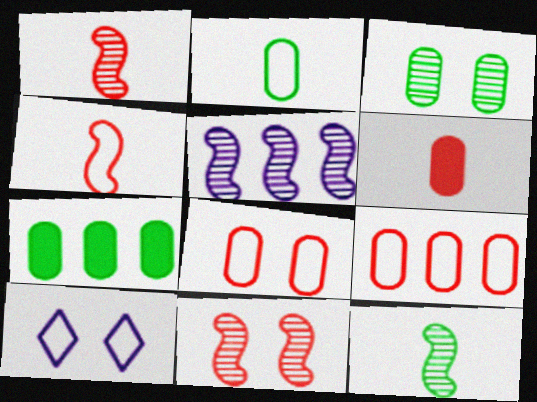[[1, 7, 10], 
[2, 3, 7], 
[5, 11, 12]]